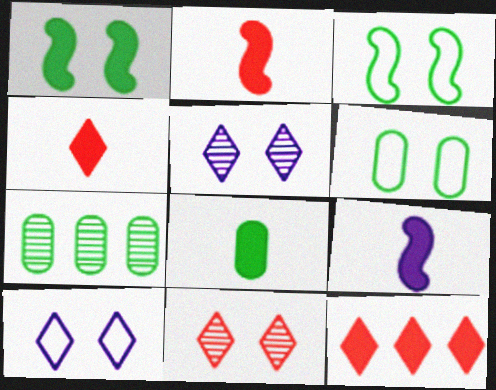[[2, 7, 10], 
[4, 8, 9], 
[6, 7, 8]]